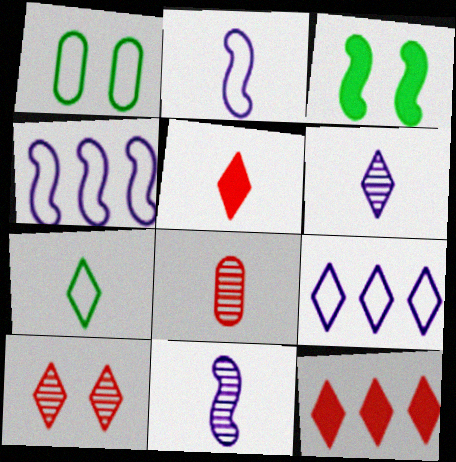[[1, 11, 12], 
[3, 8, 9], 
[5, 6, 7]]